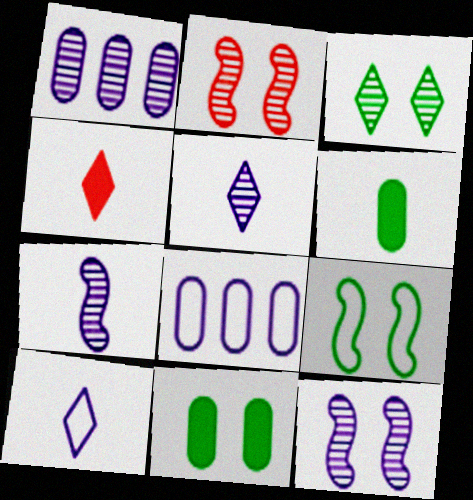[[1, 4, 9], 
[1, 5, 12], 
[3, 9, 11]]